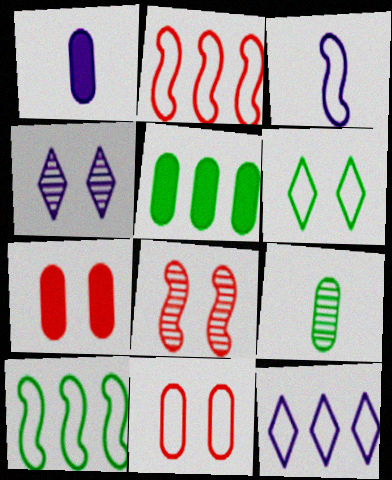[[1, 5, 7]]